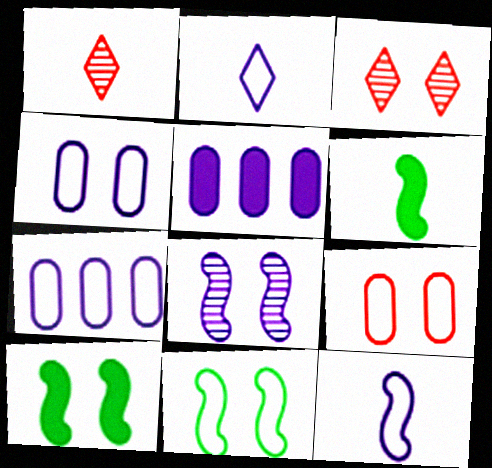[[1, 5, 11], 
[1, 7, 10], 
[2, 5, 8], 
[3, 4, 10], 
[3, 6, 7]]